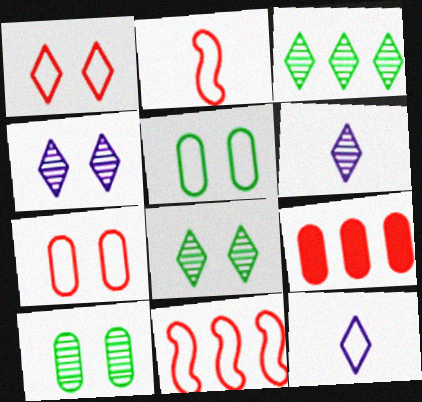[[5, 11, 12]]